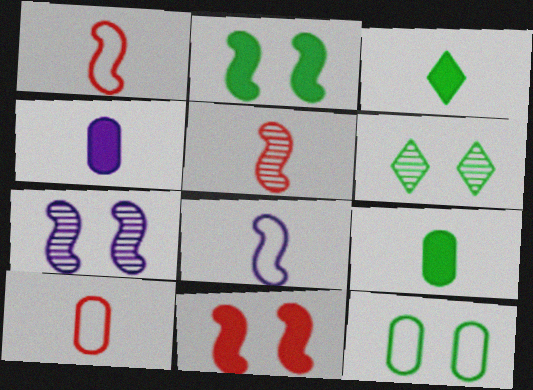[[2, 6, 12]]